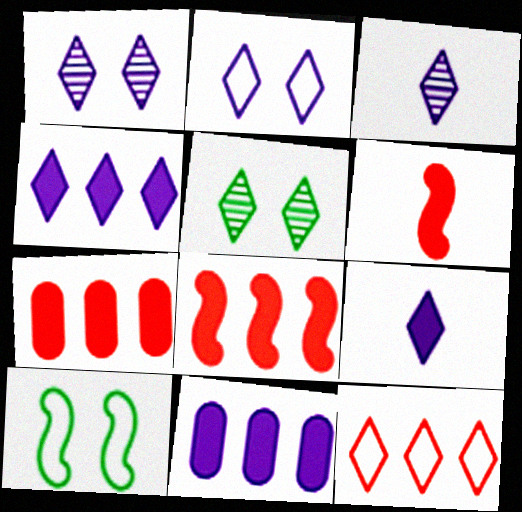[[2, 3, 4], 
[3, 7, 10], 
[5, 9, 12]]